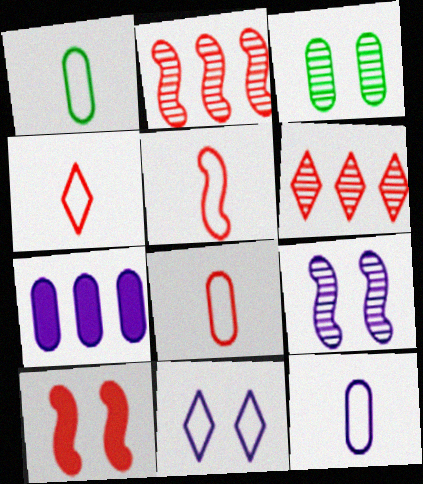[[1, 8, 12], 
[2, 5, 10], 
[3, 7, 8], 
[3, 10, 11], 
[4, 5, 8], 
[6, 8, 10]]